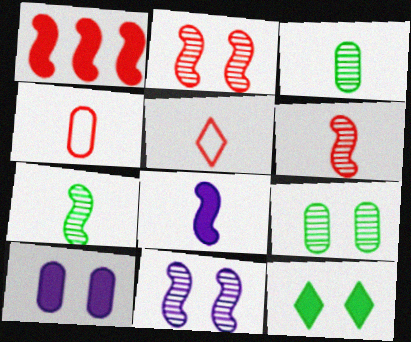[[3, 5, 8]]